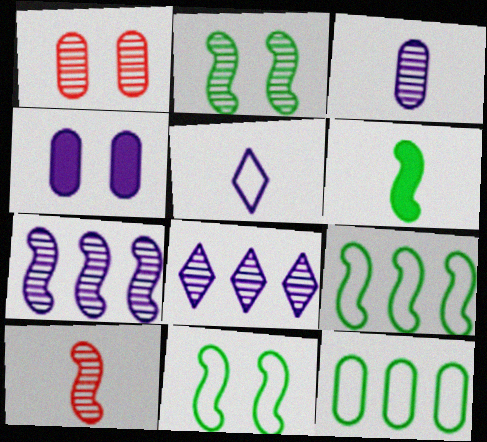[[2, 6, 9], 
[2, 7, 10], 
[4, 5, 7]]